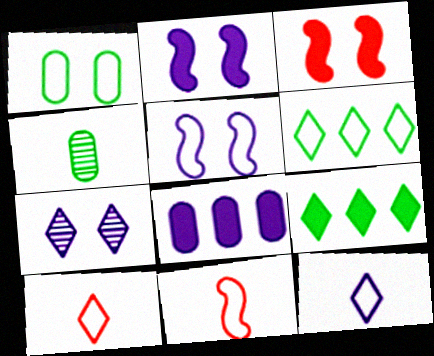[[1, 3, 7], 
[7, 9, 10]]